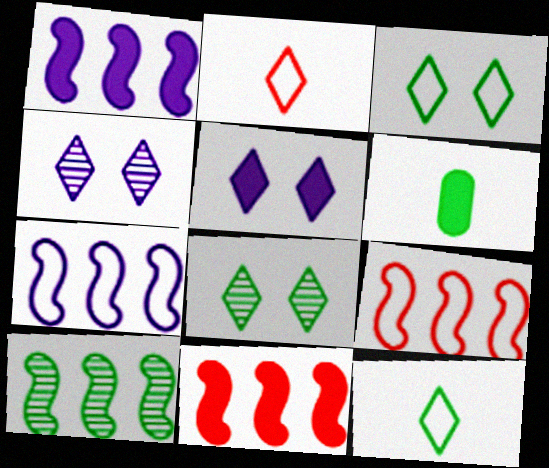[[1, 9, 10], 
[3, 6, 10], 
[4, 6, 9], 
[5, 6, 11], 
[7, 10, 11]]